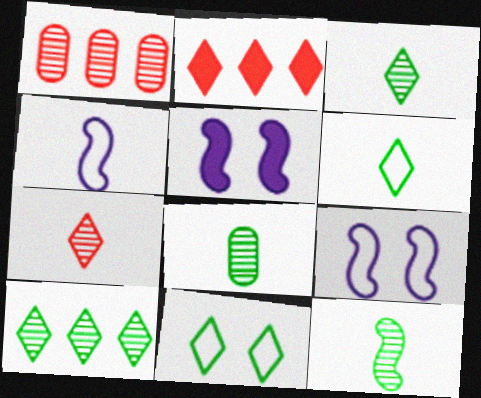[[1, 5, 6], 
[2, 8, 9], 
[3, 8, 12]]